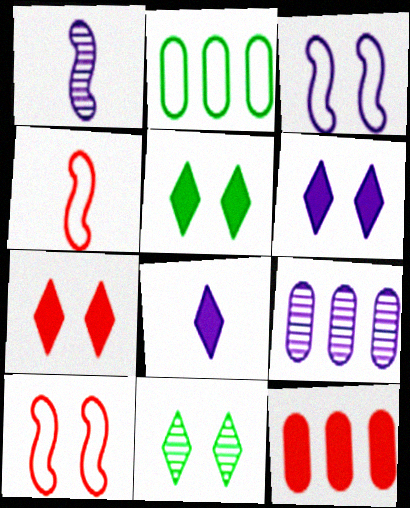[[1, 2, 7], 
[2, 9, 12], 
[3, 8, 9], 
[4, 5, 9], 
[5, 6, 7]]